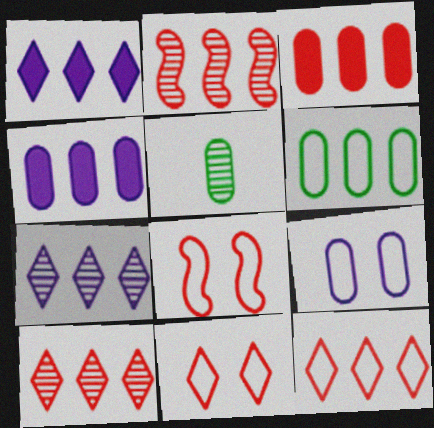[[1, 2, 6], 
[1, 5, 8], 
[2, 3, 12], 
[3, 5, 9]]